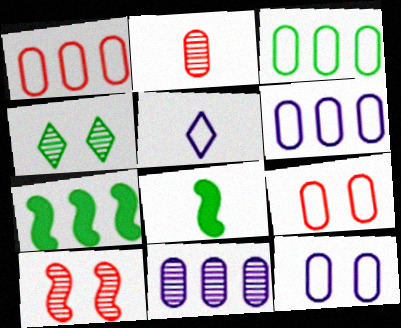[[1, 3, 6], 
[2, 5, 8], 
[3, 4, 8]]